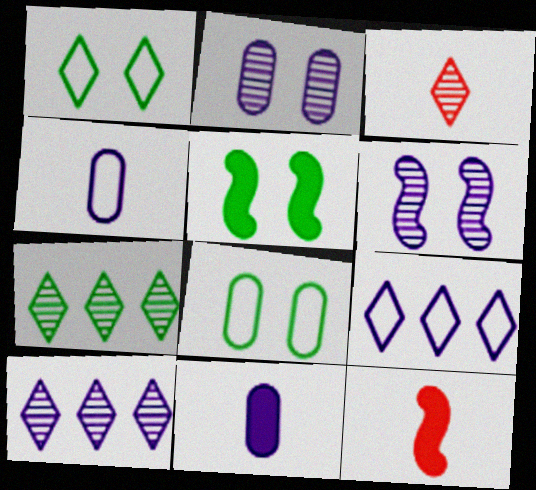[[6, 9, 11], 
[8, 10, 12]]